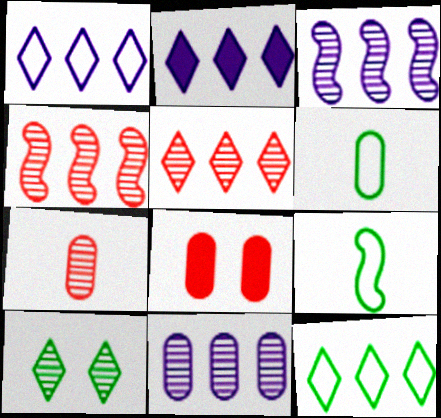[[2, 5, 12], 
[3, 7, 10], 
[6, 8, 11]]